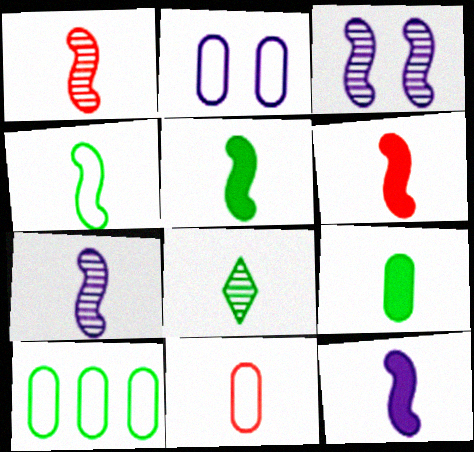[[1, 4, 12], 
[2, 10, 11], 
[4, 6, 7], 
[4, 8, 9], 
[5, 6, 12], 
[8, 11, 12]]